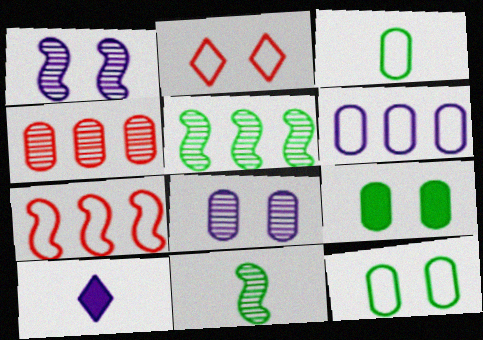[[1, 2, 9], 
[1, 6, 10]]